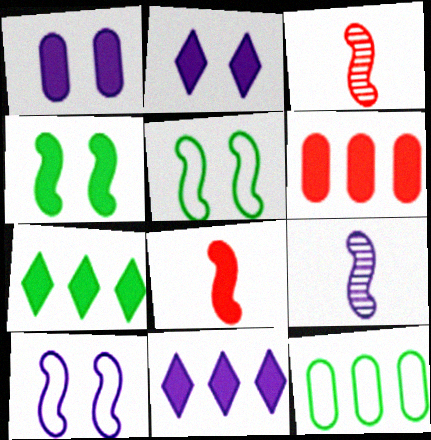[[1, 7, 8], 
[2, 3, 12]]